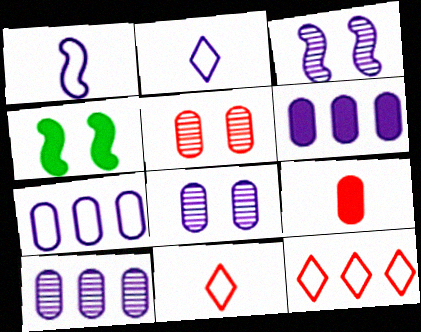[[2, 3, 6], 
[4, 10, 11], 
[6, 7, 10]]